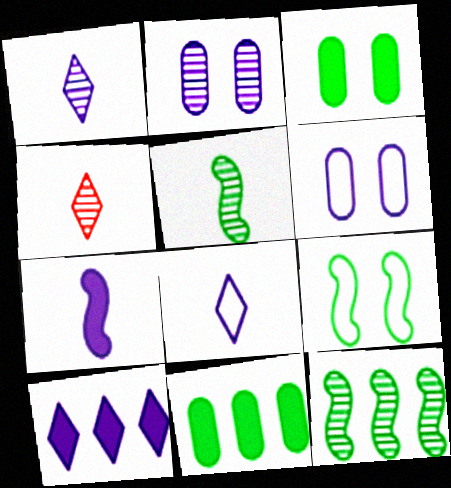[[2, 4, 12]]